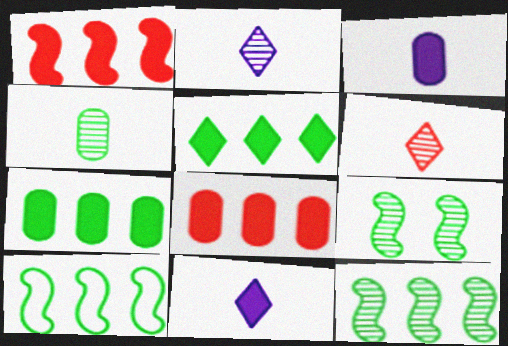[]